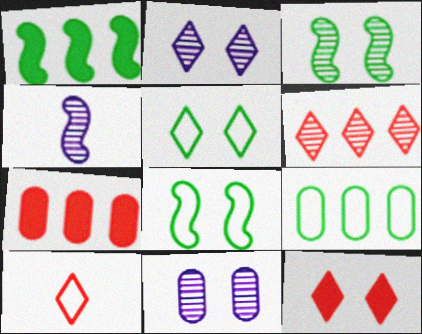[[1, 10, 11], 
[2, 5, 12], 
[4, 5, 7], 
[4, 9, 12], 
[6, 10, 12], 
[8, 11, 12]]